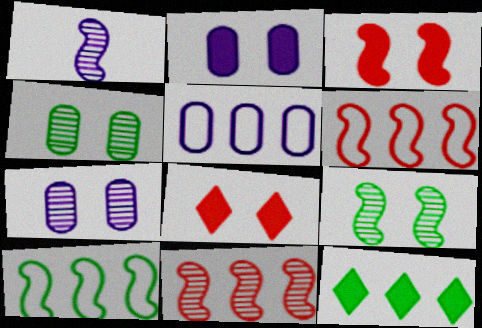[[1, 3, 10], 
[1, 9, 11], 
[5, 11, 12]]